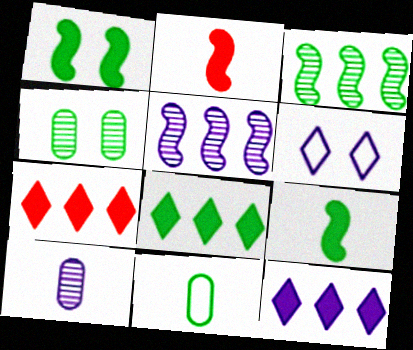[[7, 8, 12]]